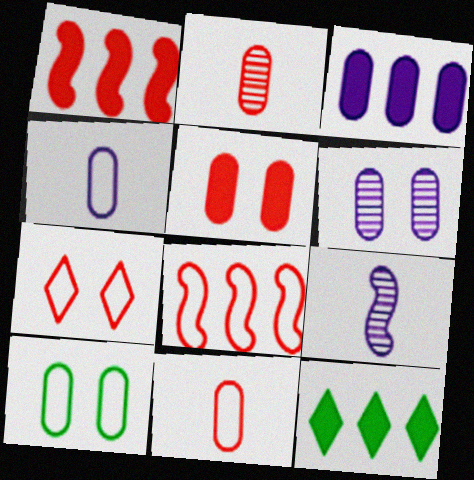[[1, 2, 7], 
[1, 3, 12], 
[2, 3, 10], 
[3, 4, 6], 
[5, 6, 10], 
[7, 8, 11]]